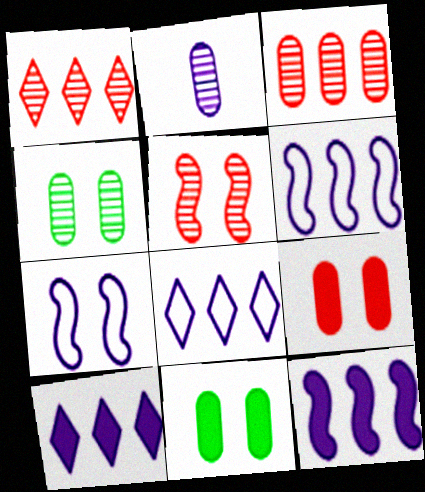[[2, 3, 4], 
[2, 7, 10]]